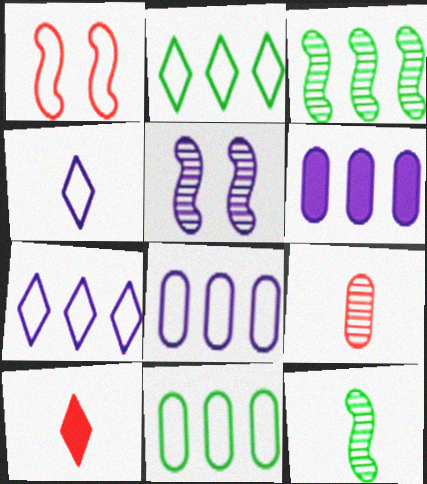[[1, 4, 11], 
[4, 5, 6], 
[5, 10, 11]]